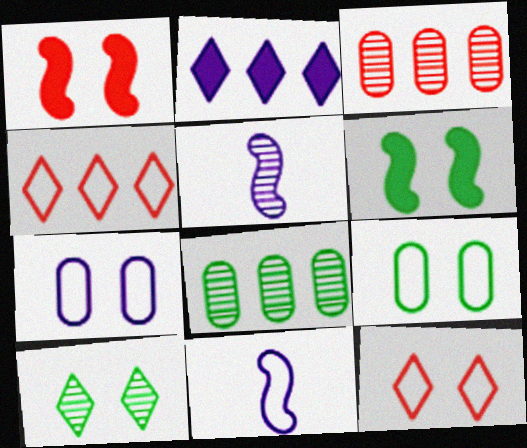[[1, 7, 10], 
[2, 5, 7], 
[3, 5, 10], 
[4, 9, 11], 
[6, 9, 10]]